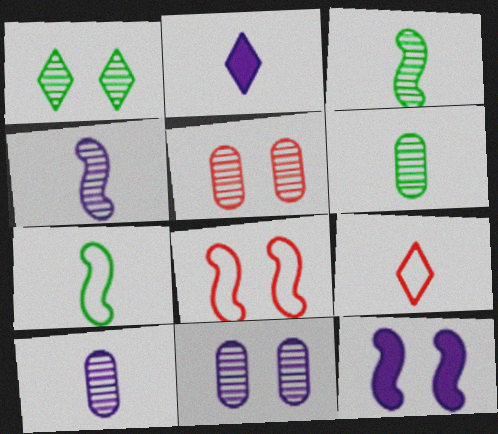[]